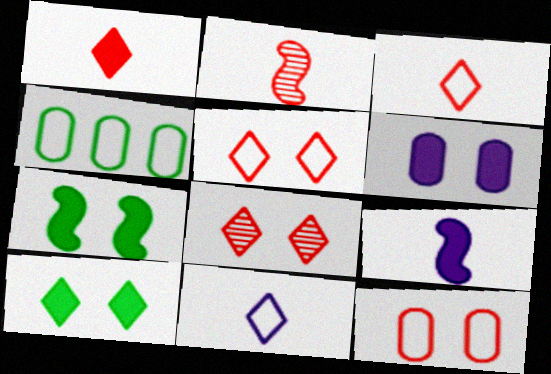[[4, 8, 9]]